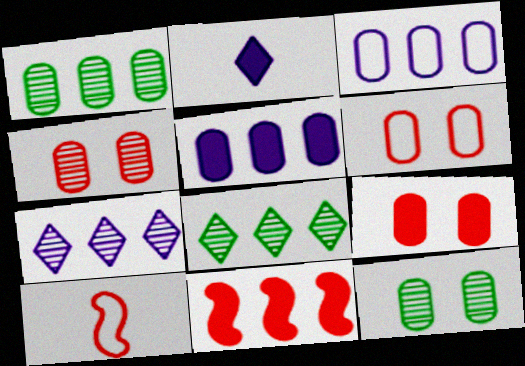[[3, 8, 11], 
[4, 6, 9]]